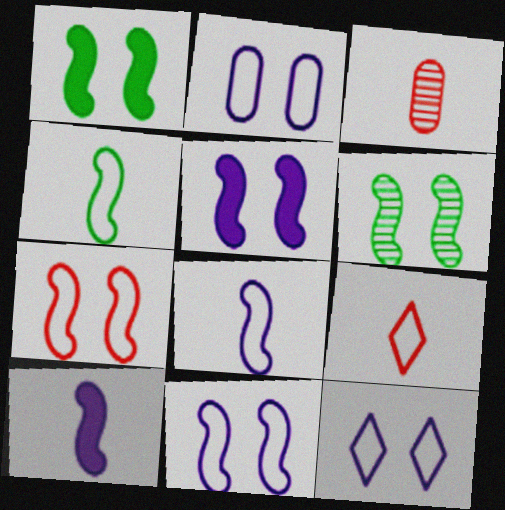[[2, 11, 12], 
[5, 6, 7]]